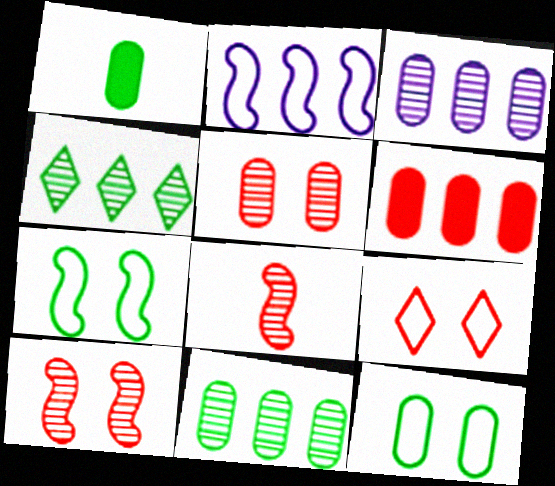[[1, 4, 7], 
[1, 11, 12], 
[2, 4, 6], 
[6, 8, 9]]